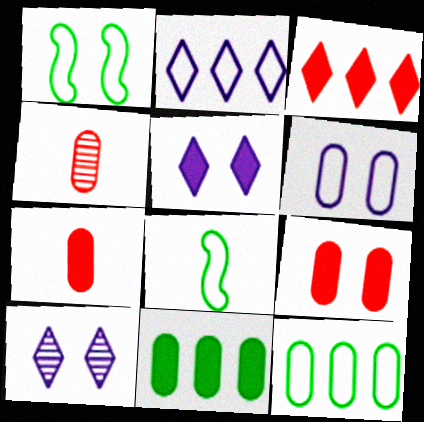[[1, 9, 10], 
[4, 6, 11]]